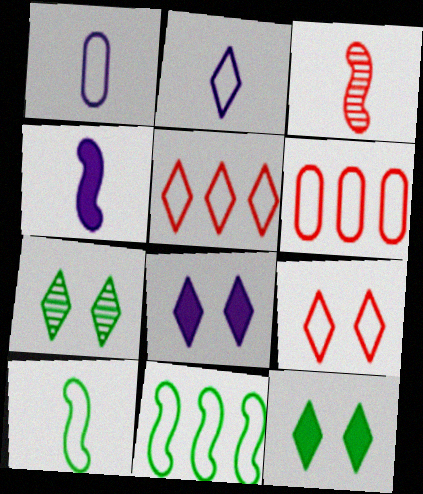[[1, 9, 11], 
[3, 4, 10], 
[4, 6, 7], 
[7, 8, 9]]